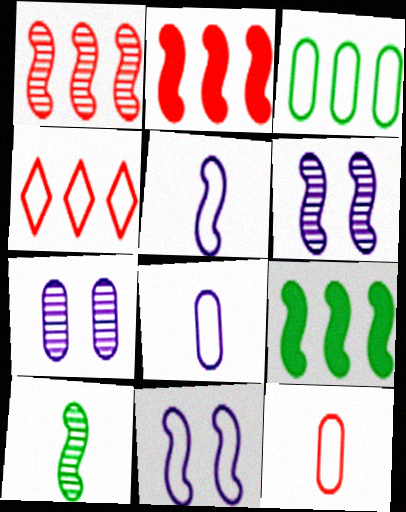[[1, 6, 10], 
[2, 10, 11]]